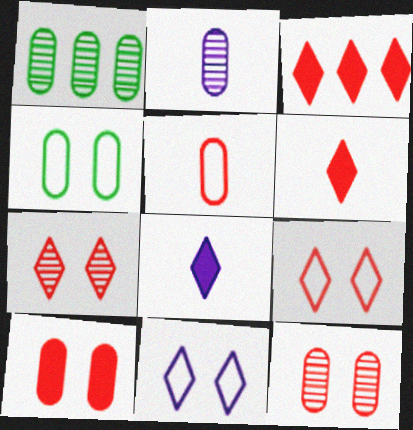[[1, 2, 12]]